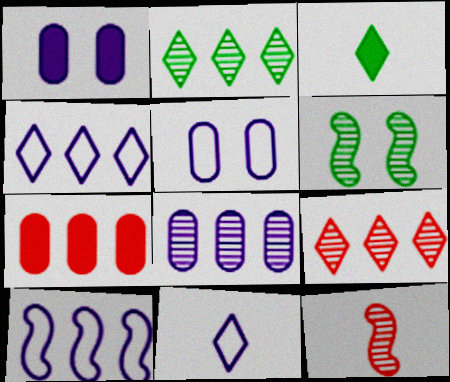[[2, 7, 10], 
[5, 10, 11], 
[6, 7, 11]]